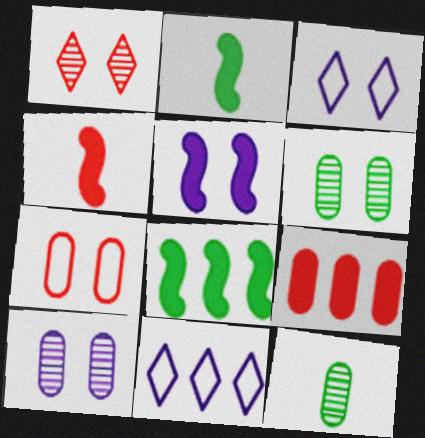[[3, 5, 10], 
[4, 5, 8], 
[4, 6, 11]]